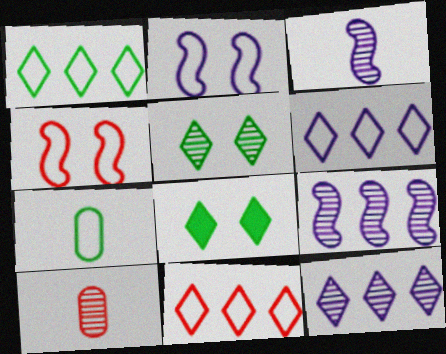[[1, 6, 11], 
[2, 7, 11], 
[4, 6, 7], 
[5, 9, 10]]